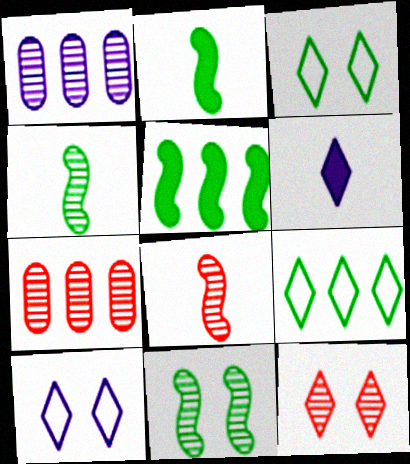[[1, 4, 12], 
[2, 7, 10], 
[6, 9, 12], 
[7, 8, 12]]